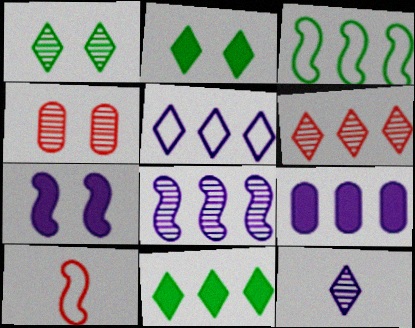[[1, 6, 12], 
[1, 9, 10], 
[3, 6, 9], 
[5, 6, 11], 
[5, 8, 9]]